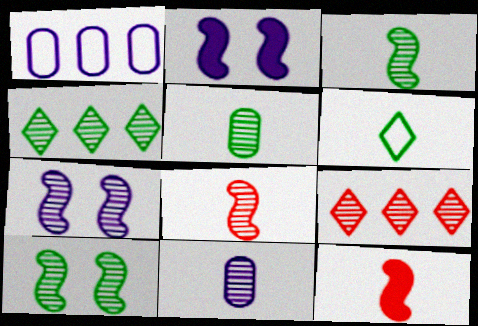[[4, 5, 10], 
[5, 7, 9], 
[6, 11, 12], 
[9, 10, 11]]